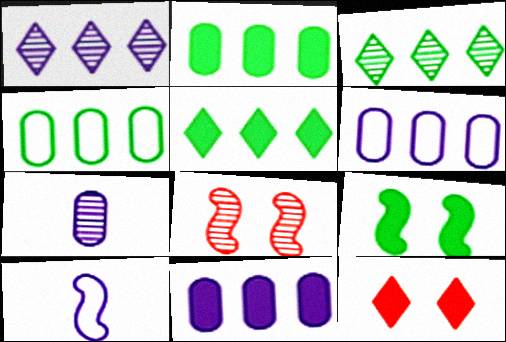[[3, 7, 8]]